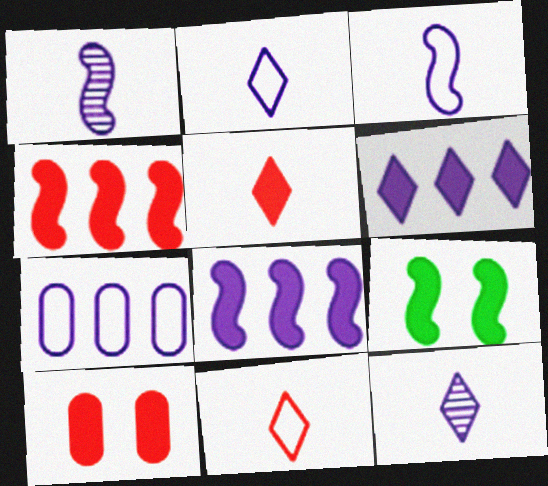[[4, 5, 10]]